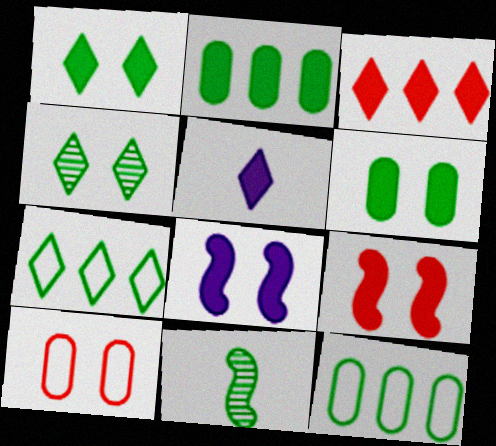[[1, 3, 5], 
[1, 11, 12], 
[2, 5, 9], 
[4, 8, 10], 
[6, 7, 11]]